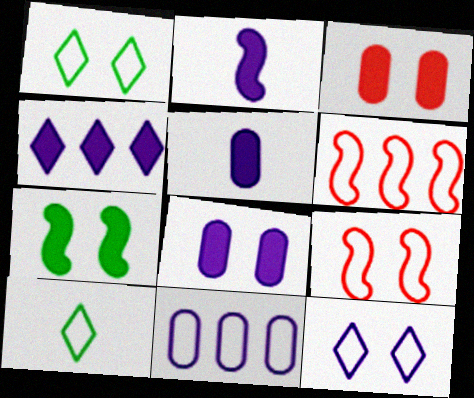[[2, 4, 8], 
[9, 10, 11]]